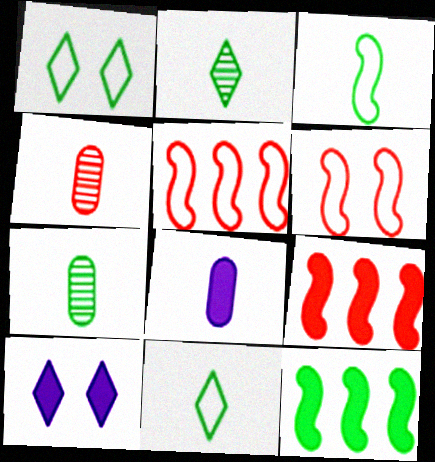[[1, 7, 12], 
[5, 7, 10]]